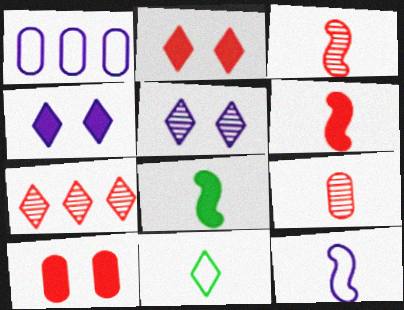[[3, 8, 12], 
[4, 7, 11]]